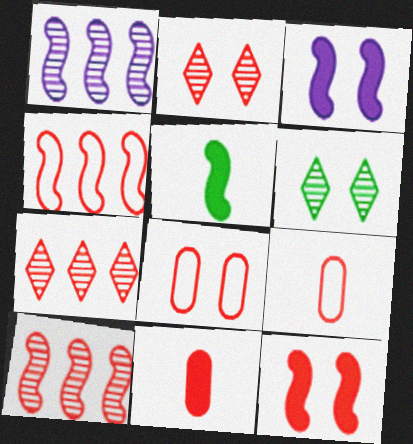[[2, 4, 11], 
[2, 8, 12], 
[3, 6, 8], 
[7, 9, 12]]